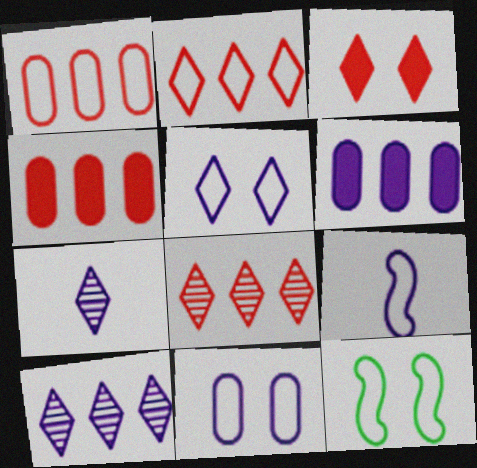[[4, 7, 12]]